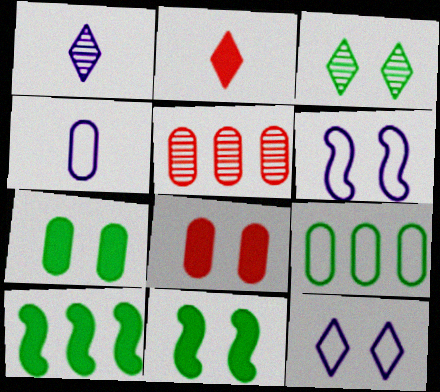[[3, 6, 8], 
[4, 5, 7]]